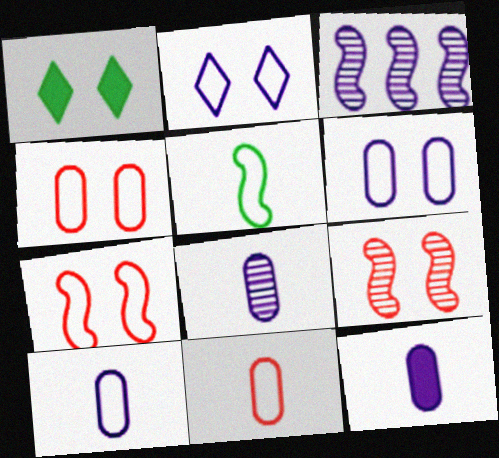[[1, 3, 11], 
[1, 6, 9], 
[2, 3, 12], 
[8, 10, 12]]